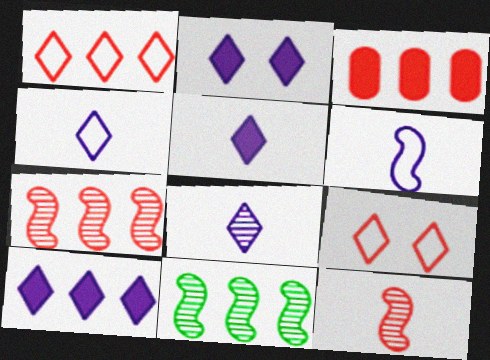[[1, 3, 7], 
[2, 5, 10], 
[3, 9, 12], 
[4, 5, 8]]